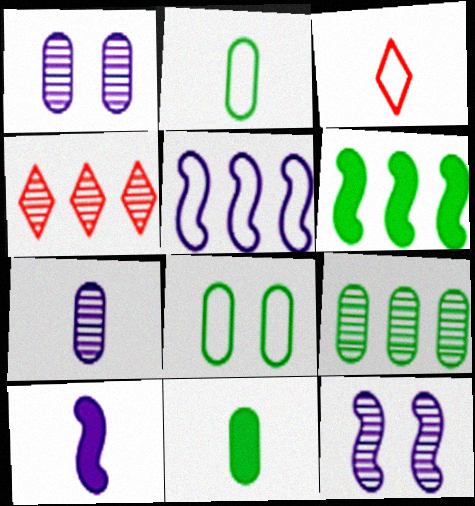[[1, 3, 6], 
[3, 5, 8], 
[4, 8, 10], 
[5, 10, 12], 
[8, 9, 11]]